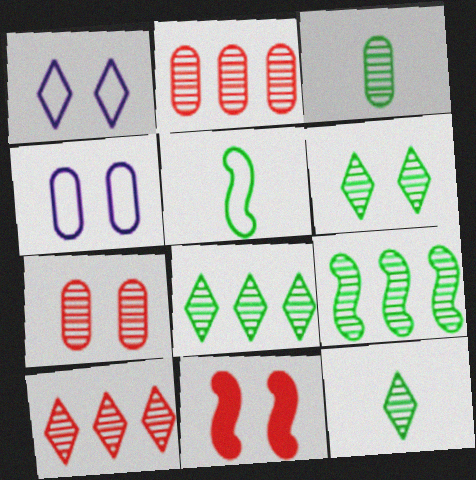[[3, 6, 9], 
[4, 6, 11], 
[6, 8, 12]]